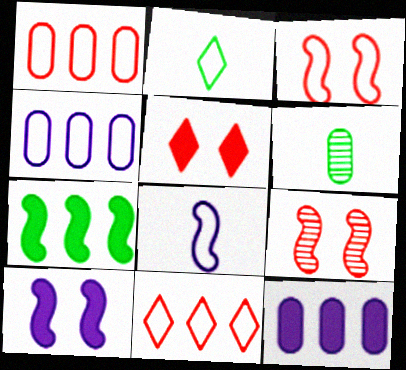[[2, 3, 4], 
[2, 9, 12], 
[6, 10, 11], 
[7, 8, 9]]